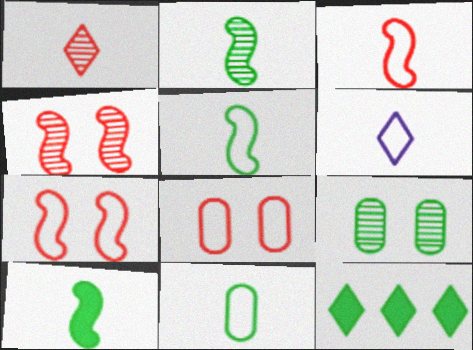[[2, 5, 10], 
[3, 6, 11], 
[5, 9, 12]]